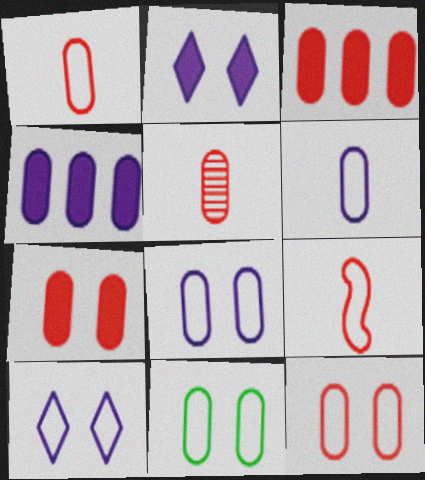[[3, 5, 12], 
[4, 5, 11], 
[8, 11, 12]]